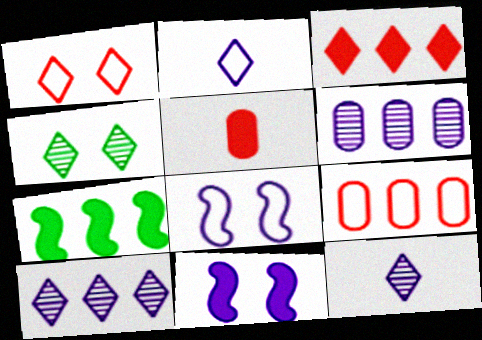[[2, 3, 4], 
[2, 6, 11], 
[7, 9, 10]]